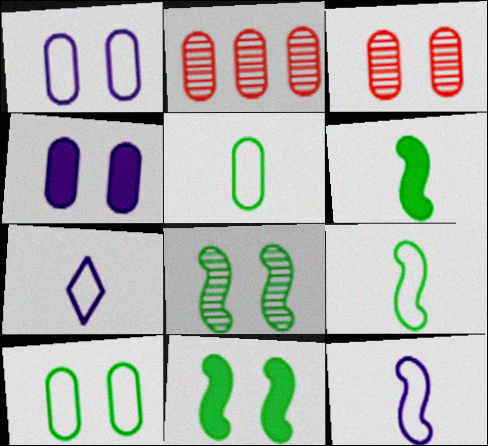[[2, 4, 5], 
[2, 7, 11], 
[3, 4, 10]]